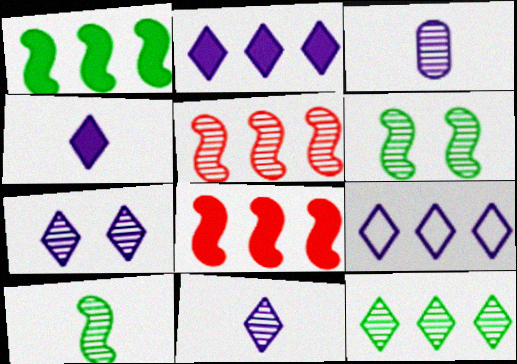[[4, 7, 9]]